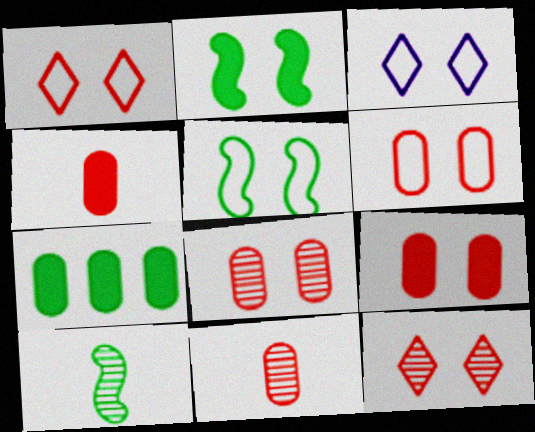[[2, 3, 8], 
[3, 5, 6], 
[6, 8, 9]]